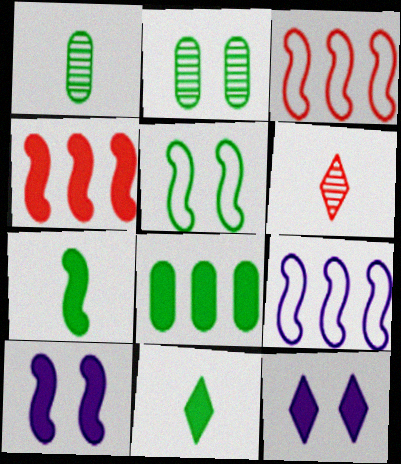[[1, 3, 12], 
[4, 7, 10]]